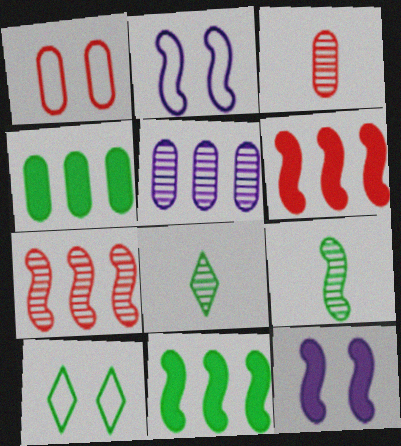[[1, 2, 10], 
[2, 6, 9], 
[4, 9, 10]]